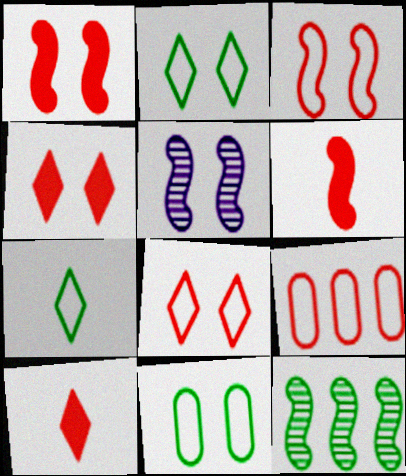[[4, 5, 11]]